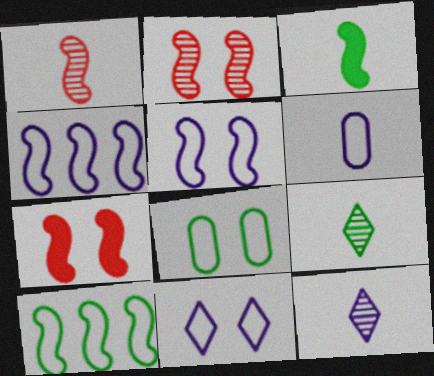[[2, 3, 4], 
[4, 6, 11]]